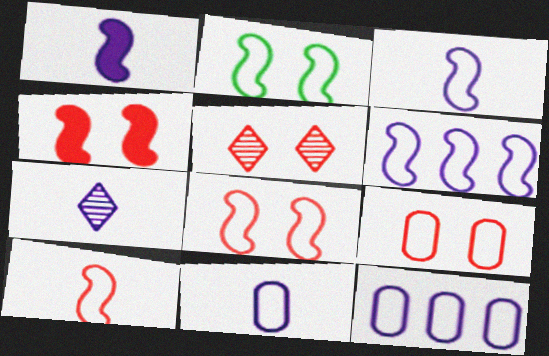[[1, 7, 11], 
[2, 6, 10], 
[4, 5, 9]]